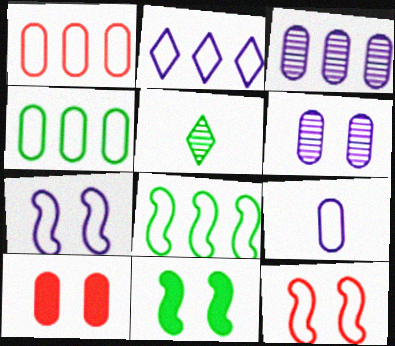[[1, 2, 8], 
[2, 7, 9], 
[4, 5, 11]]